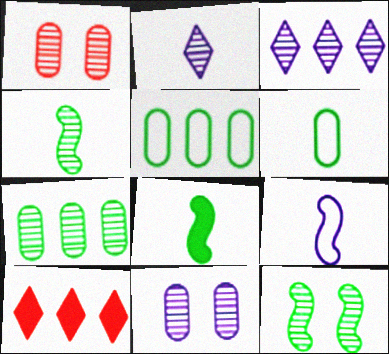[[1, 3, 4]]